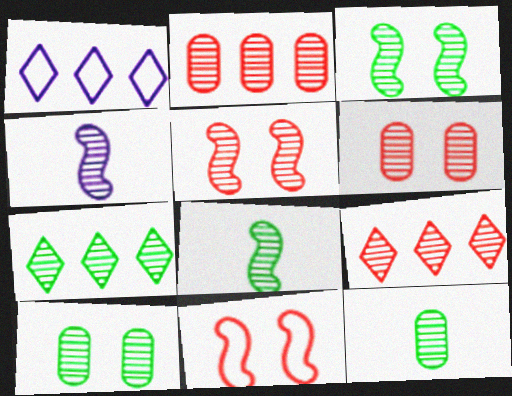[[3, 7, 12], 
[4, 6, 7], 
[4, 9, 10], 
[7, 8, 10]]